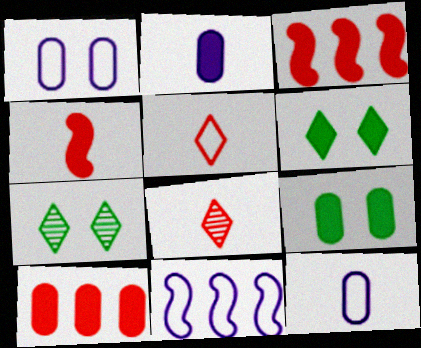[[2, 3, 6], 
[2, 9, 10], 
[3, 7, 12], 
[8, 9, 11]]